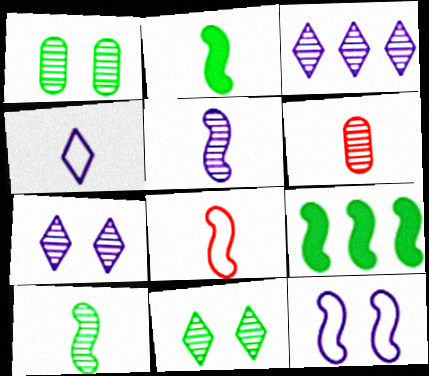[[2, 4, 6], 
[2, 5, 8]]